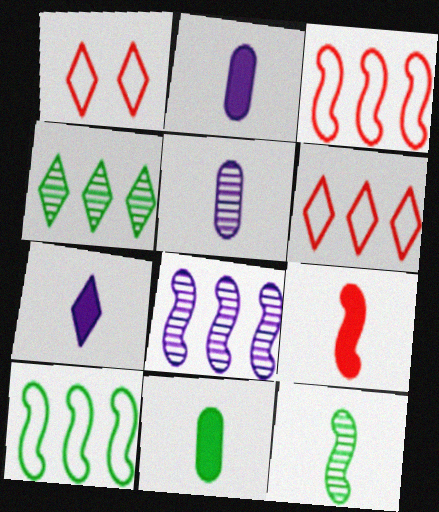[[1, 4, 7], 
[1, 8, 11], 
[7, 9, 11]]